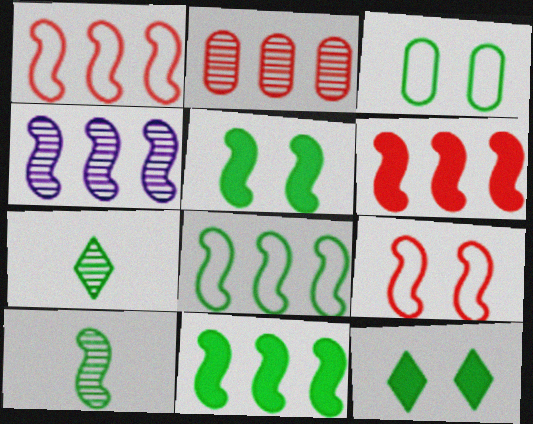[[1, 4, 11], 
[3, 7, 11], 
[4, 6, 8], 
[5, 8, 10]]